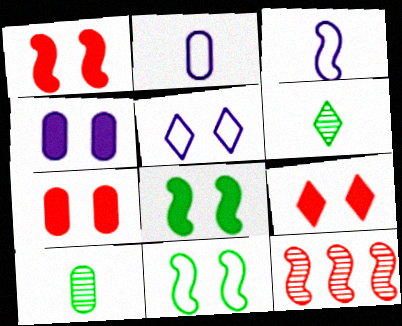[[1, 7, 9], 
[3, 8, 12], 
[4, 8, 9]]